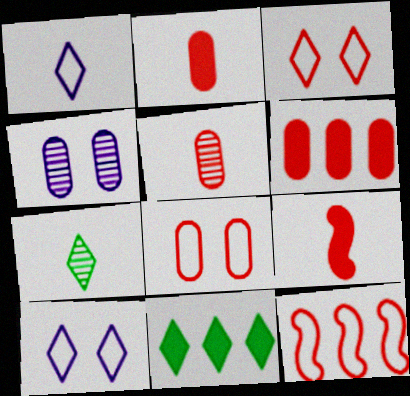[[5, 6, 8]]